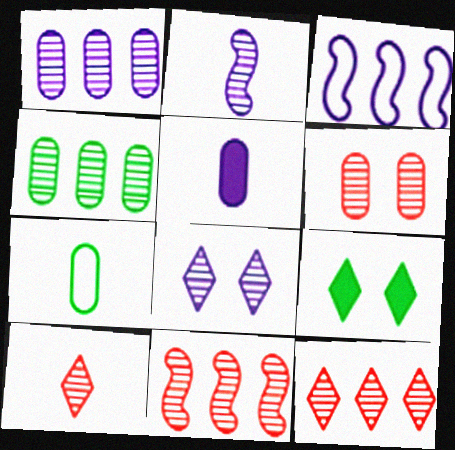[[1, 2, 8], 
[3, 5, 8], 
[6, 10, 11]]